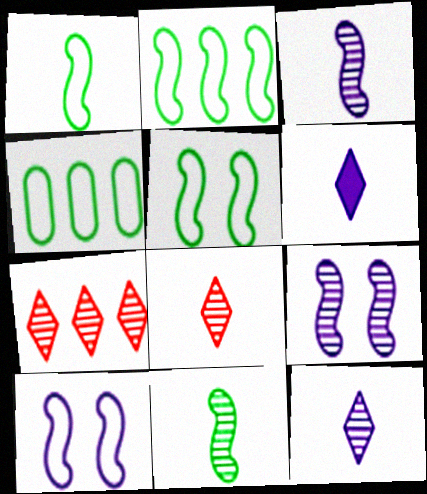[[1, 2, 5]]